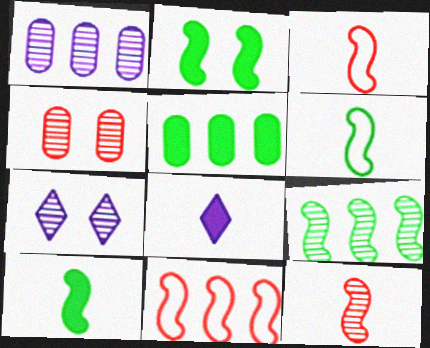[[2, 6, 9], 
[3, 5, 7]]